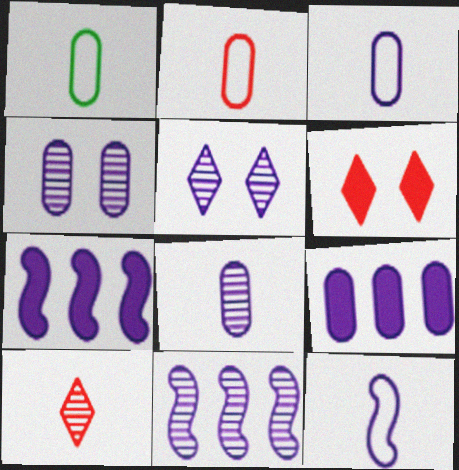[[1, 2, 3], 
[1, 6, 11], 
[3, 4, 9], 
[3, 5, 7], 
[5, 8, 11], 
[5, 9, 12]]